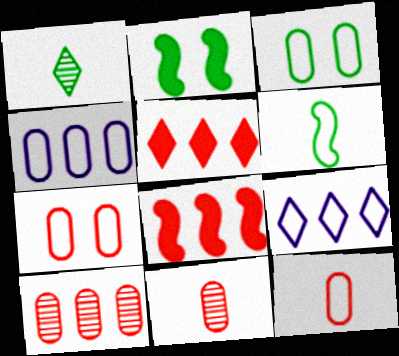[[2, 9, 11], 
[3, 4, 12], 
[6, 7, 9]]